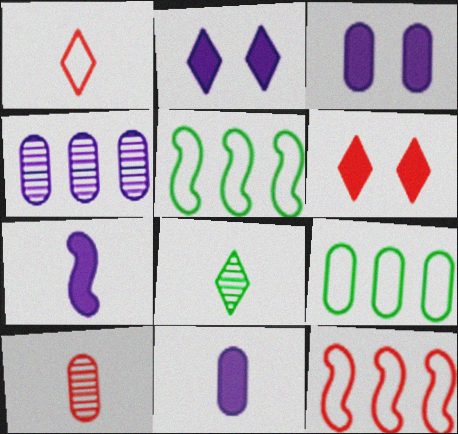[[2, 5, 10], 
[3, 8, 12], 
[3, 9, 10], 
[6, 10, 12]]